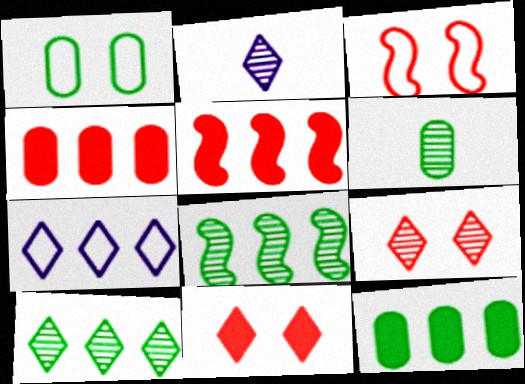[[1, 2, 5], 
[1, 6, 12], 
[2, 3, 12], 
[2, 9, 10], 
[4, 7, 8]]